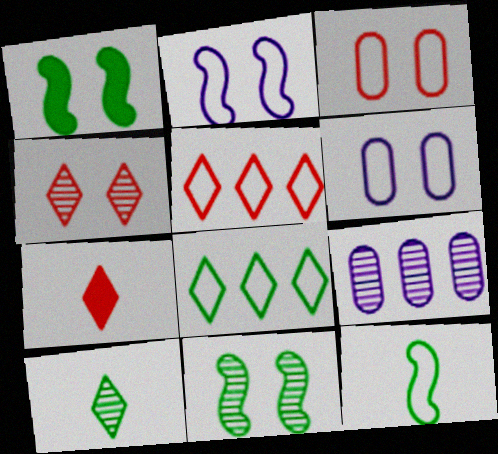[[1, 4, 6], 
[4, 5, 7], 
[5, 6, 12]]